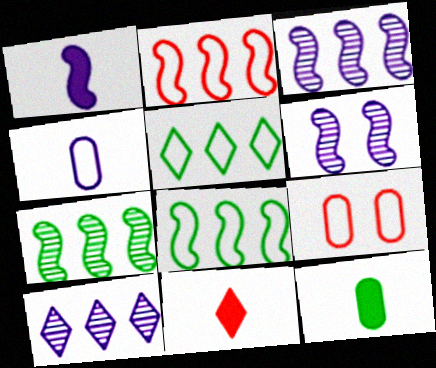[[1, 11, 12]]